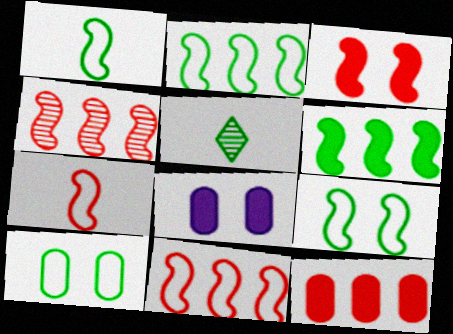[[1, 2, 9], 
[3, 4, 7], 
[5, 6, 10], 
[5, 8, 11]]